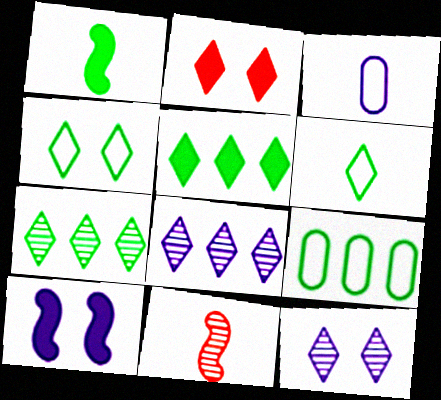[[2, 4, 12], 
[2, 6, 8], 
[3, 8, 10]]